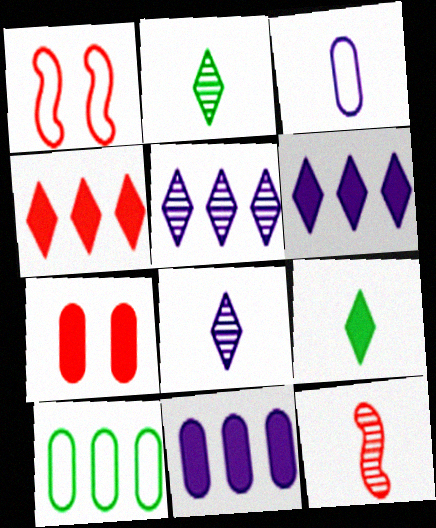[[1, 2, 11], 
[3, 9, 12]]